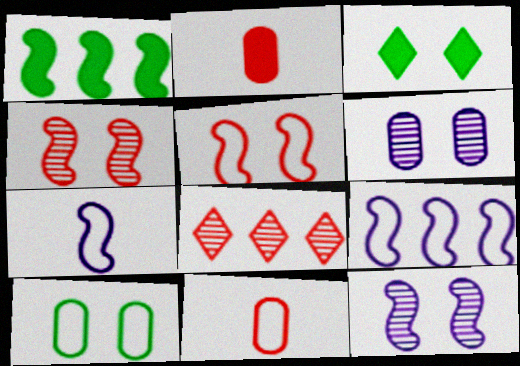[[1, 4, 7], 
[2, 5, 8], 
[3, 5, 6]]